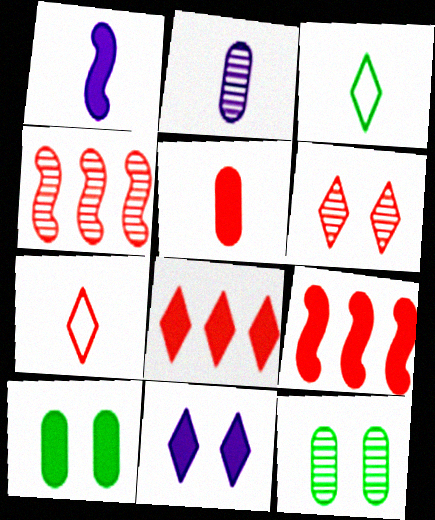[[1, 8, 10], 
[6, 7, 8]]